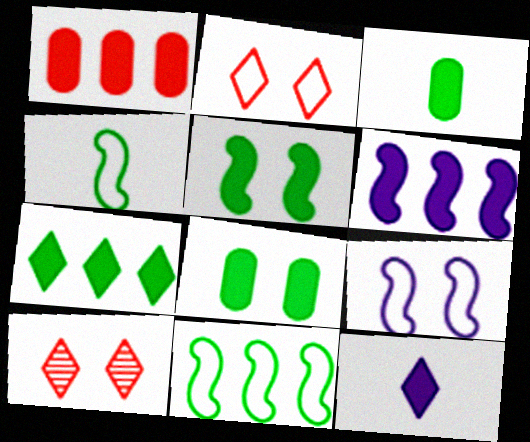[[1, 5, 12], 
[1, 6, 7], 
[3, 5, 7], 
[8, 9, 10]]